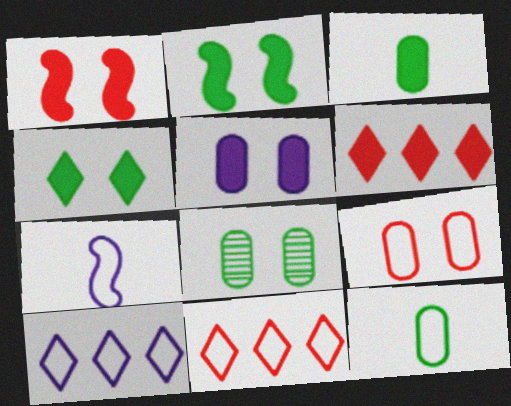[[1, 4, 5], 
[5, 8, 9], 
[6, 7, 8]]